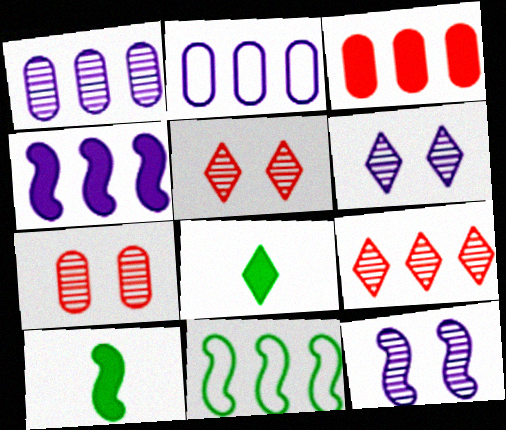[[2, 5, 10]]